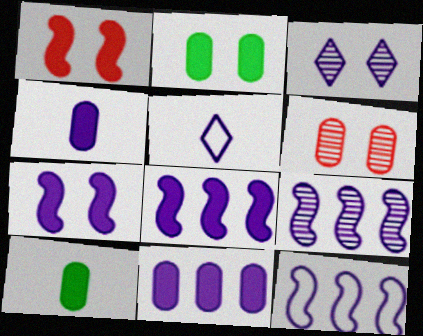[[3, 4, 12], 
[8, 9, 12]]